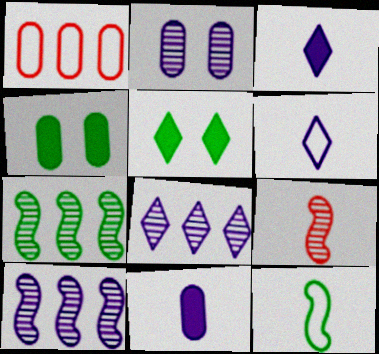[]